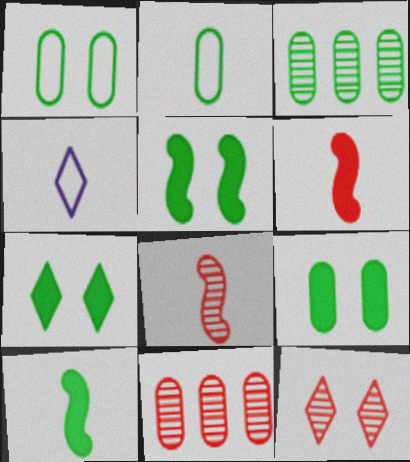[[2, 3, 9], 
[4, 5, 11], 
[5, 7, 9], 
[8, 11, 12]]